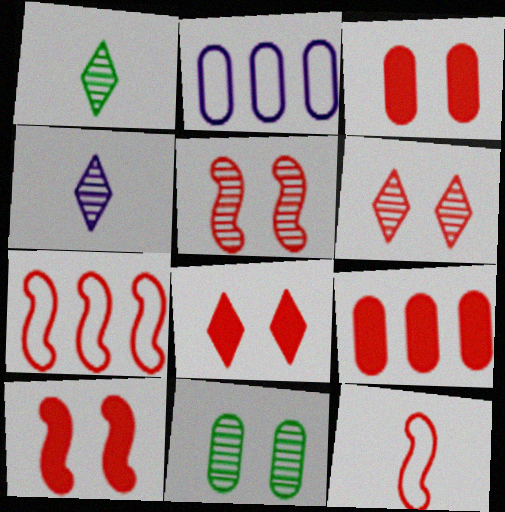[[1, 2, 10], 
[3, 8, 10], 
[6, 9, 12]]